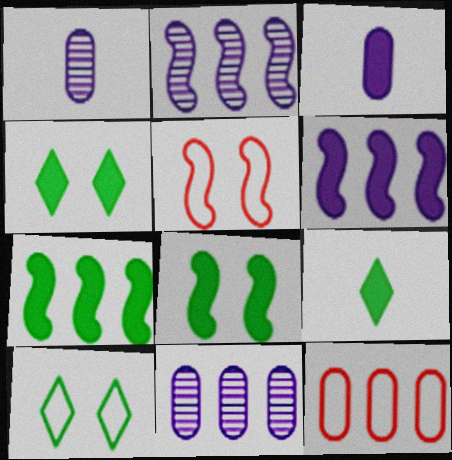[[5, 9, 11]]